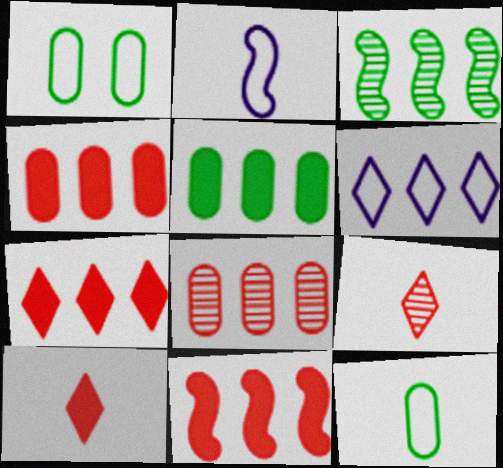[[3, 4, 6], 
[4, 7, 11]]